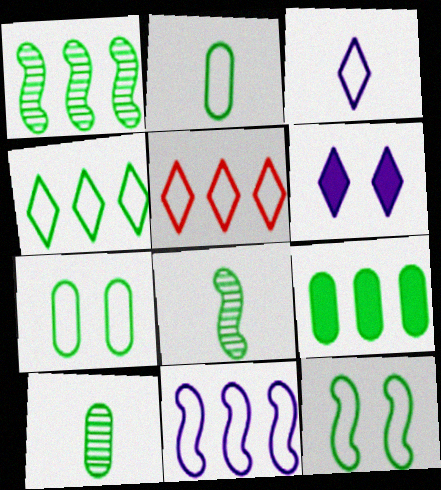[[1, 4, 9], 
[2, 4, 12], 
[7, 9, 10]]